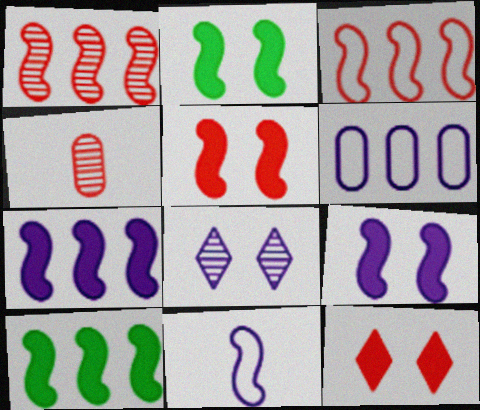[[1, 2, 11], 
[2, 5, 9], 
[3, 4, 12]]